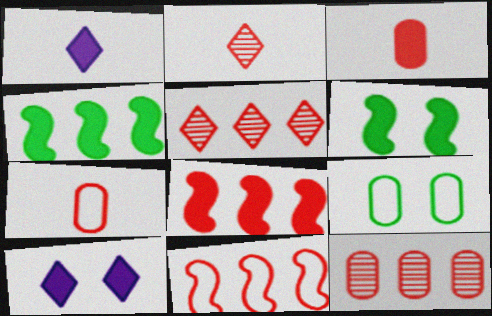[[3, 4, 10]]